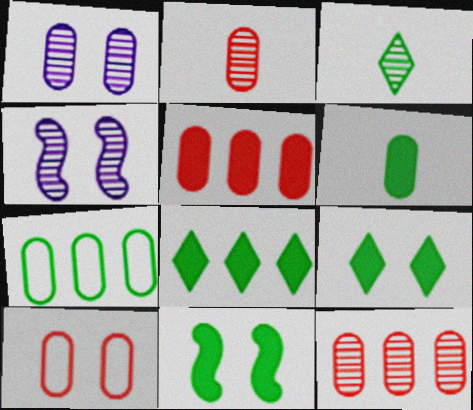[[2, 5, 10], 
[3, 4, 12], 
[3, 7, 11], 
[4, 9, 10], 
[6, 8, 11]]